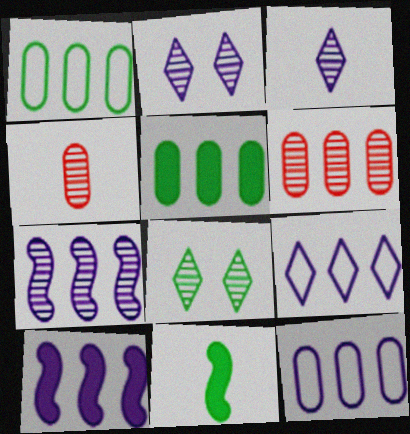[[1, 8, 11], 
[4, 7, 8], 
[5, 6, 12]]